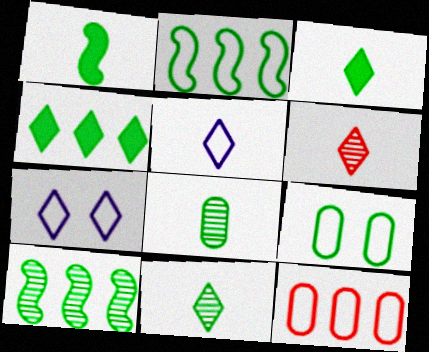[[3, 5, 6], 
[3, 9, 10], 
[4, 6, 7]]